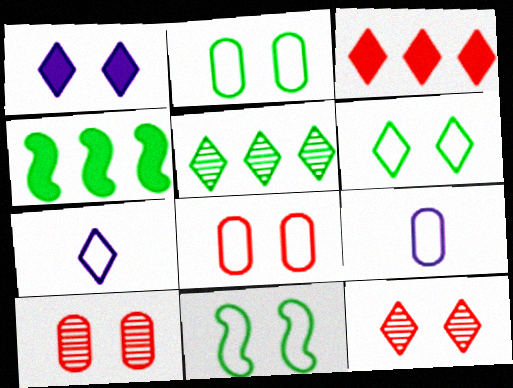[[1, 6, 12], 
[1, 10, 11], 
[2, 6, 11], 
[4, 7, 10], 
[4, 9, 12]]